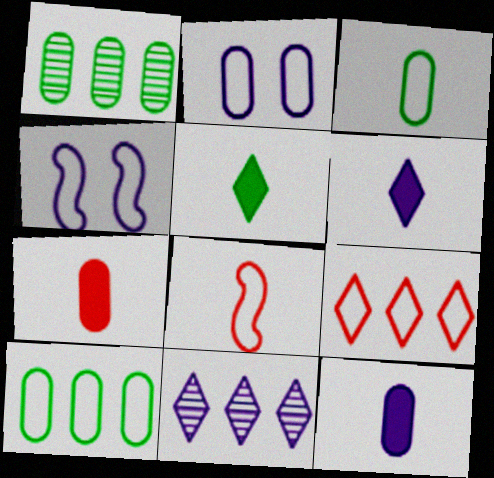[[1, 2, 7], 
[3, 4, 9], 
[4, 11, 12]]